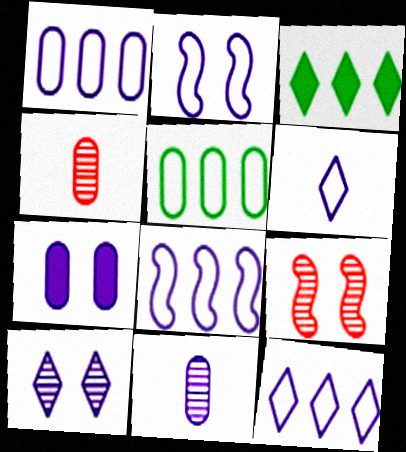[[1, 2, 6], 
[1, 7, 11], 
[1, 8, 12], 
[2, 3, 4], 
[2, 7, 10], 
[4, 5, 7]]